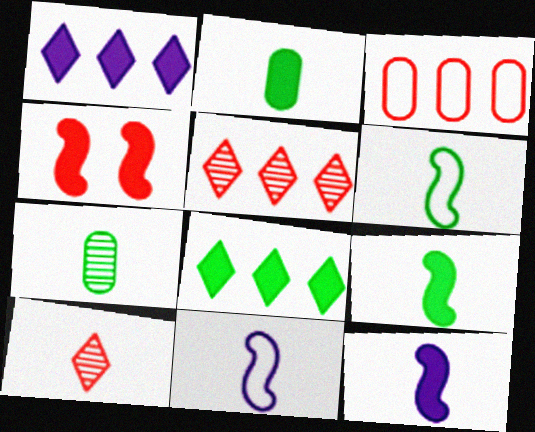[[1, 2, 4], 
[2, 10, 11], 
[3, 4, 10]]